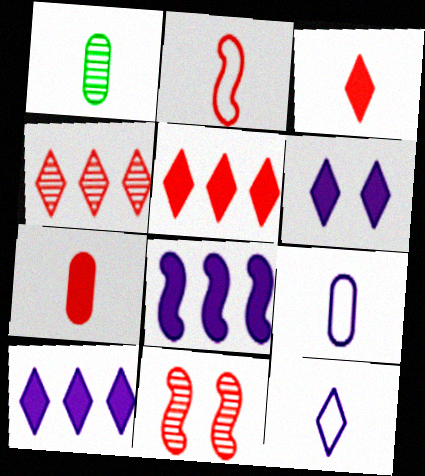[[1, 7, 9]]